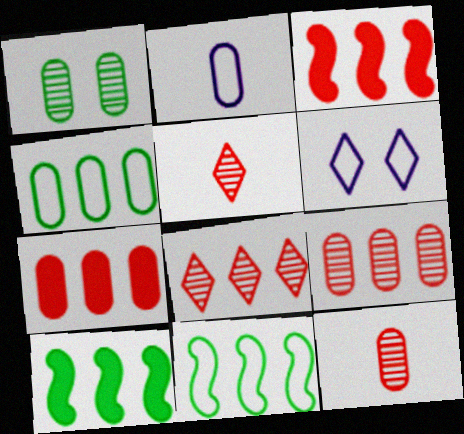[[1, 2, 7], 
[6, 10, 12]]